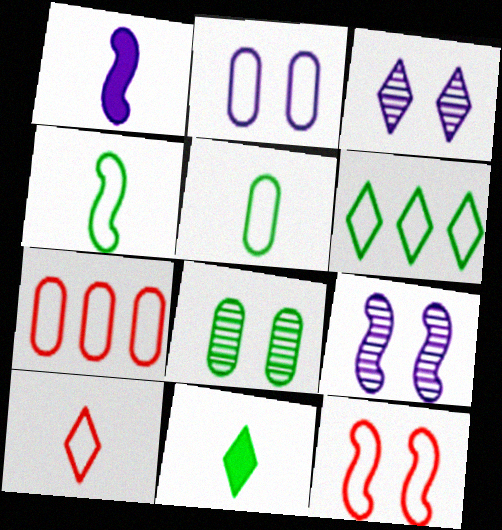[[2, 5, 7], 
[7, 9, 11], 
[7, 10, 12]]